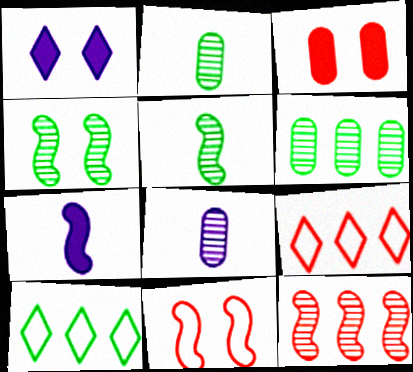[]